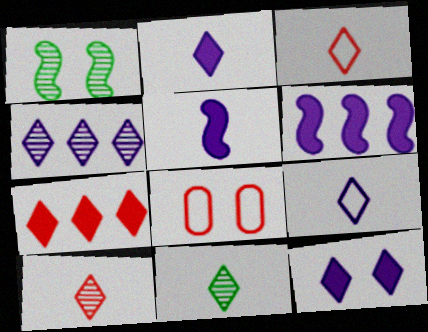[[1, 8, 12], 
[2, 3, 11], 
[4, 9, 12], 
[6, 8, 11]]